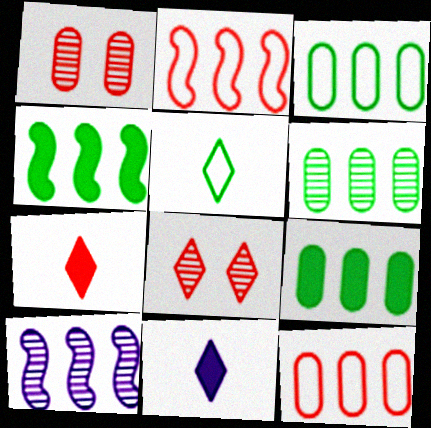[[1, 2, 7], 
[2, 4, 10], 
[3, 6, 9]]